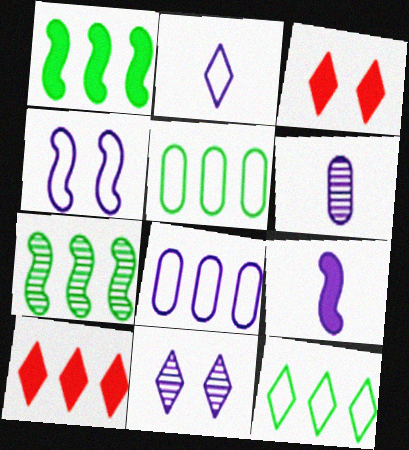[[2, 4, 8], 
[2, 6, 9], 
[7, 8, 10], 
[8, 9, 11]]